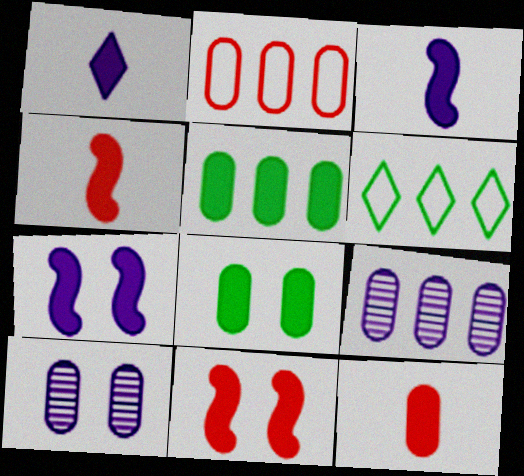[[1, 5, 11], 
[2, 5, 9], 
[4, 6, 10]]